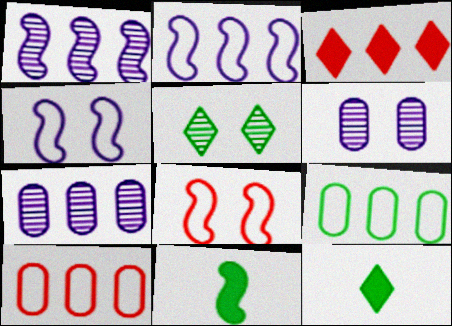[[1, 3, 9], 
[1, 8, 11], 
[5, 9, 11], 
[7, 8, 12]]